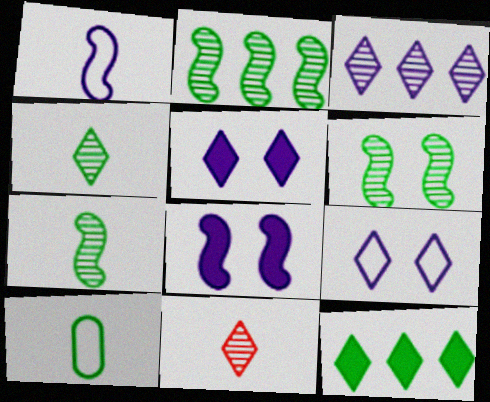[[2, 6, 7], 
[6, 10, 12], 
[9, 11, 12]]